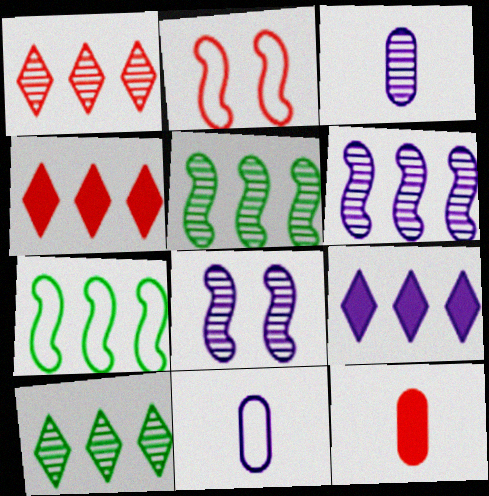[[1, 2, 12], 
[8, 9, 11]]